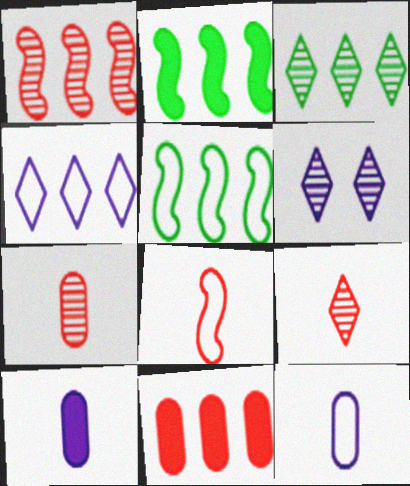[[3, 6, 9]]